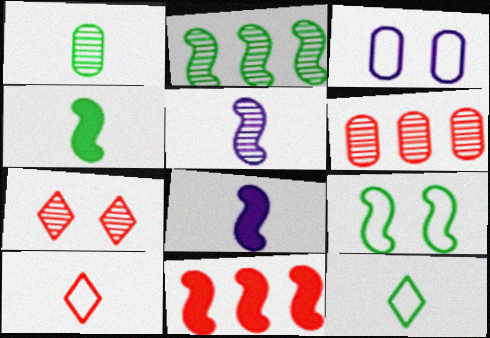[[1, 4, 12], 
[1, 8, 10], 
[2, 4, 9], 
[5, 9, 11]]